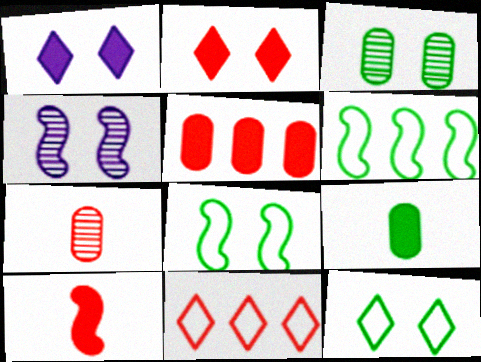[[1, 6, 7], 
[2, 5, 10], 
[4, 6, 10], 
[4, 9, 11]]